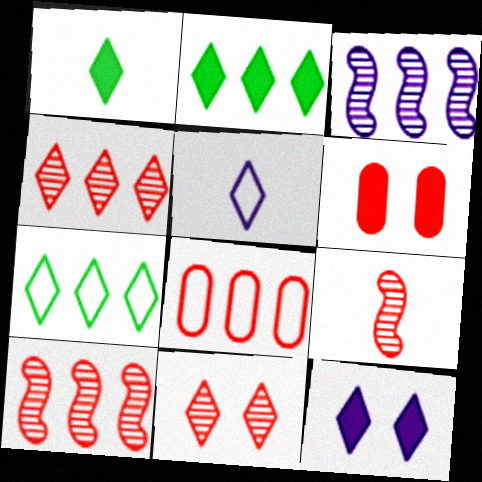[[2, 3, 8], 
[2, 5, 11]]